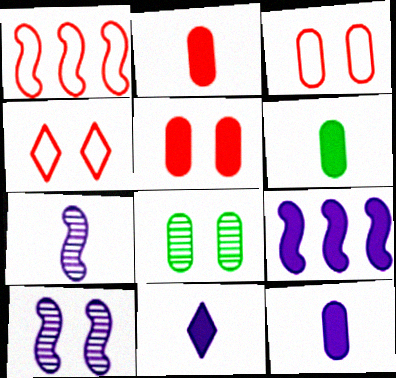[[1, 8, 11], 
[2, 6, 12]]